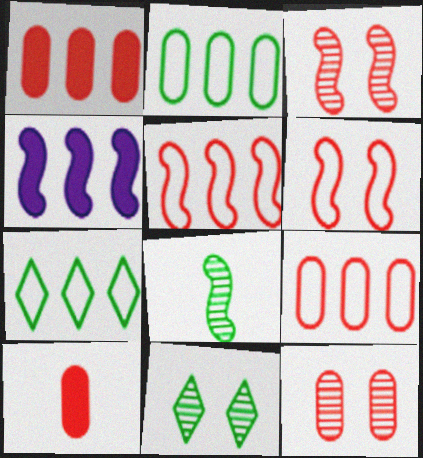[[4, 6, 8], 
[9, 10, 12]]